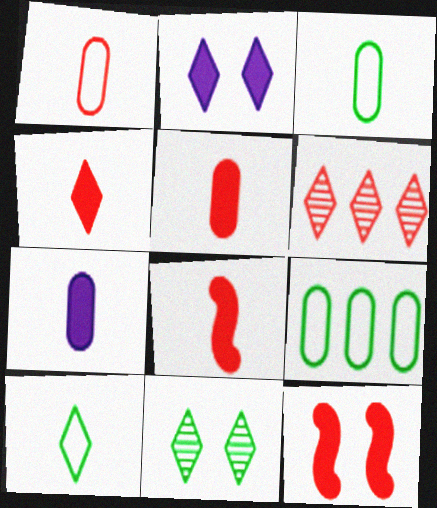[[1, 6, 12], 
[2, 6, 10], 
[4, 5, 8]]